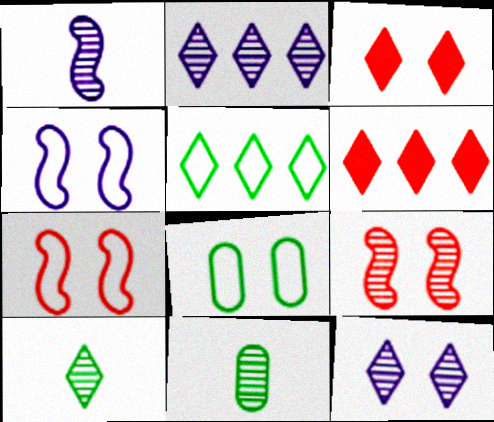[[1, 6, 8], 
[2, 5, 6], 
[2, 9, 11], 
[4, 6, 11]]